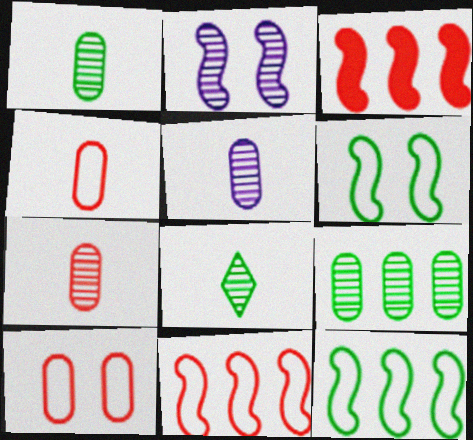[[1, 5, 7]]